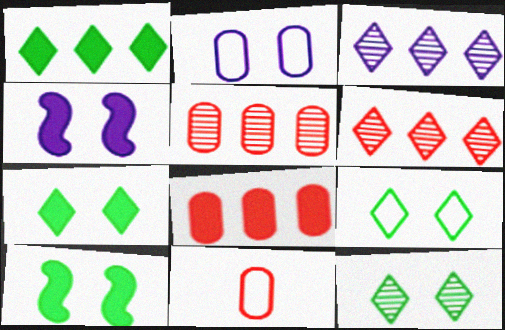[[3, 10, 11], 
[7, 9, 12]]